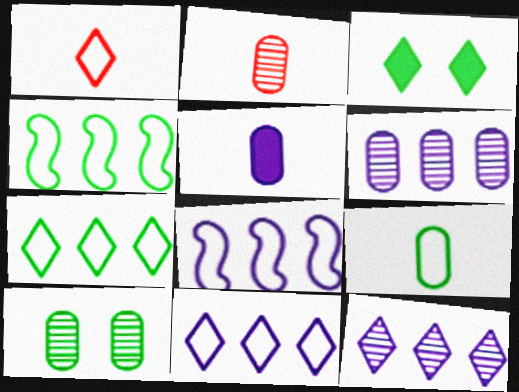[[1, 3, 12], 
[2, 3, 8], 
[2, 5, 9], 
[2, 6, 10]]